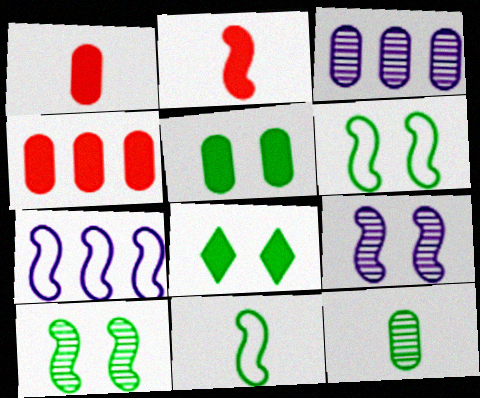[[2, 7, 10]]